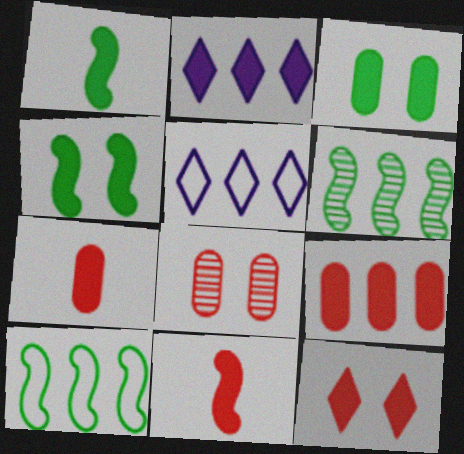[[1, 5, 8], 
[2, 3, 11], 
[2, 4, 7], 
[5, 6, 9], 
[9, 11, 12]]